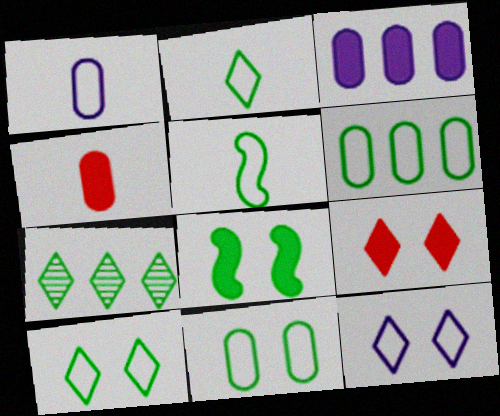[[5, 6, 10]]